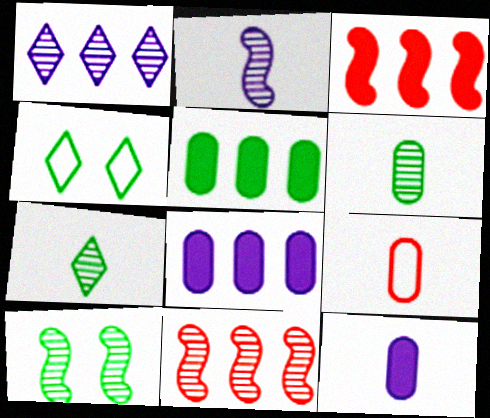[[2, 10, 11], 
[4, 11, 12], 
[6, 9, 12]]